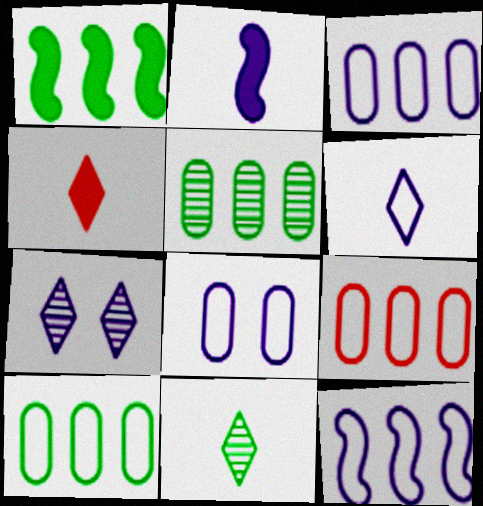[[2, 3, 7], 
[3, 9, 10], 
[4, 6, 11], 
[6, 8, 12]]